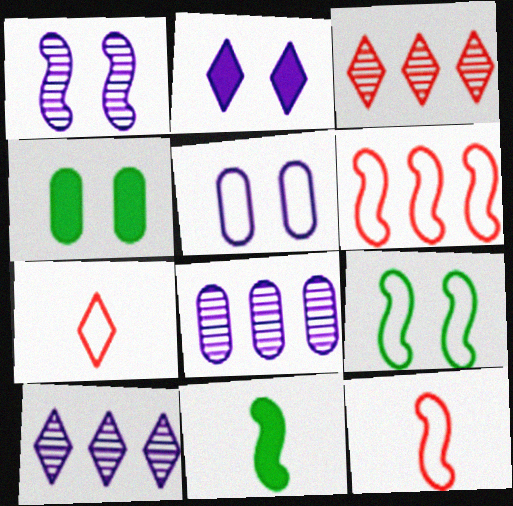[[1, 2, 5], 
[1, 6, 11], 
[3, 5, 11], 
[4, 10, 12]]